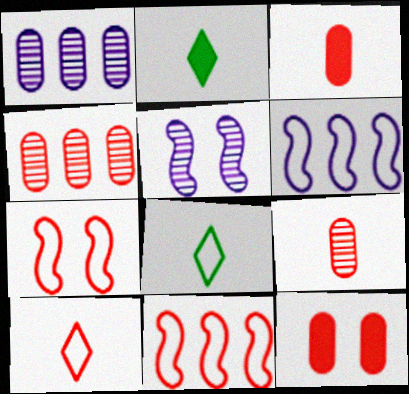[[1, 2, 7]]